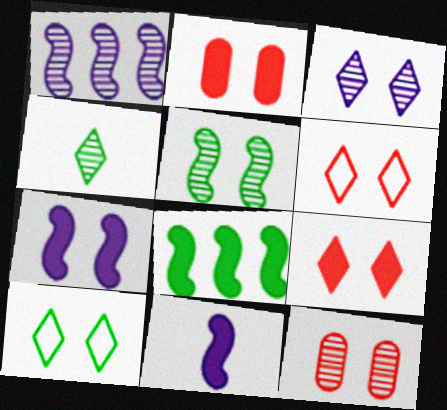[[1, 4, 12], 
[3, 5, 12], 
[3, 9, 10], 
[7, 10, 12]]